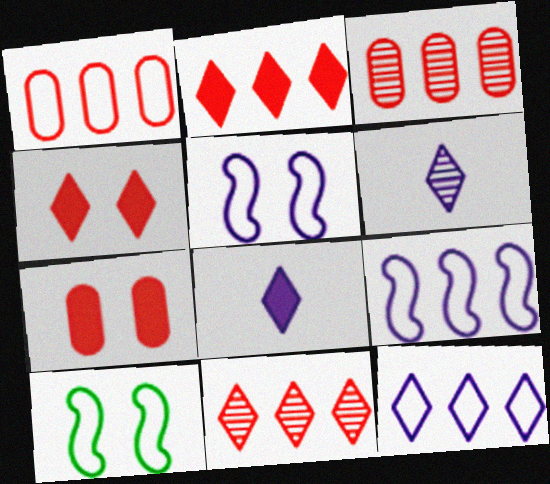[[3, 8, 10]]